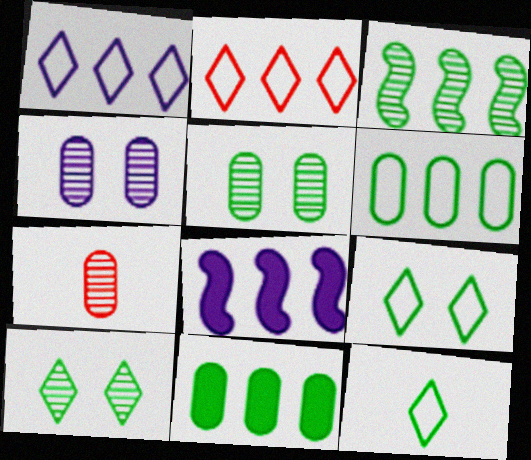[[7, 8, 9]]